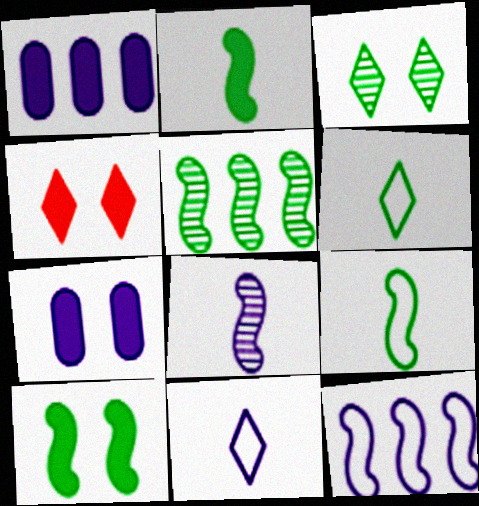[[1, 2, 4], 
[4, 7, 10], 
[5, 9, 10]]